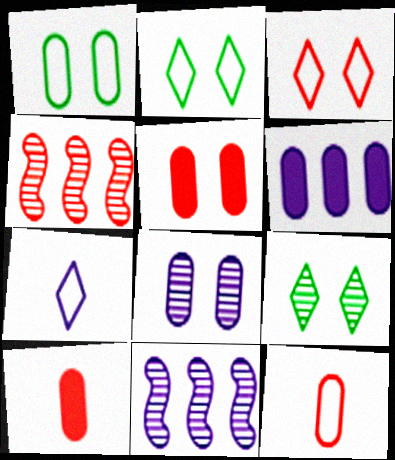[[1, 5, 8], 
[2, 10, 11], 
[3, 4, 10]]